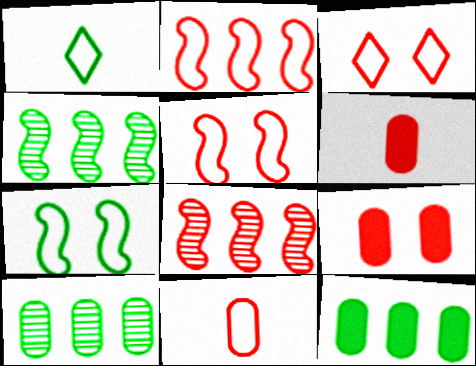[[2, 3, 11], 
[3, 6, 8]]